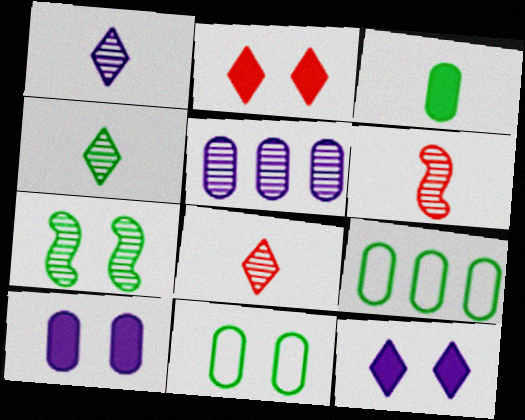[[1, 4, 8], 
[5, 7, 8], 
[6, 9, 12]]